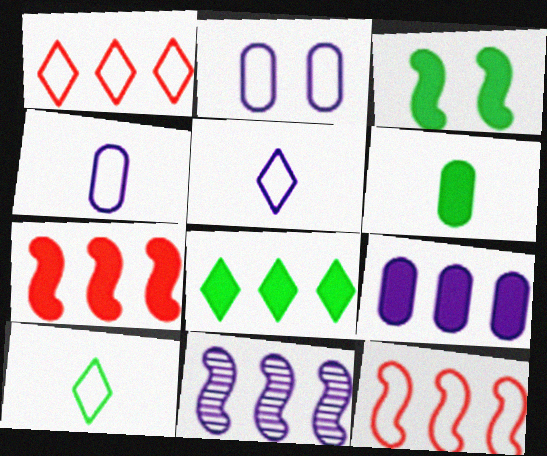[[2, 10, 12], 
[3, 6, 8], 
[7, 8, 9]]